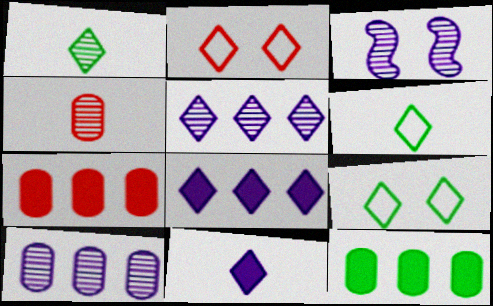[[1, 2, 8], 
[3, 6, 7]]